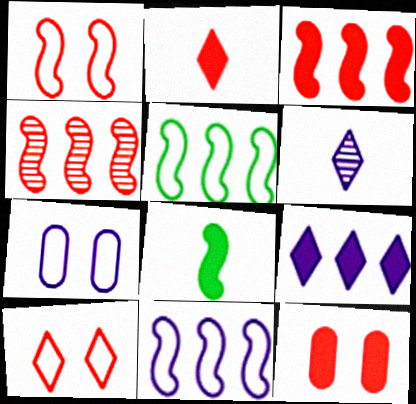[[2, 3, 12], 
[5, 6, 12], 
[8, 9, 12]]